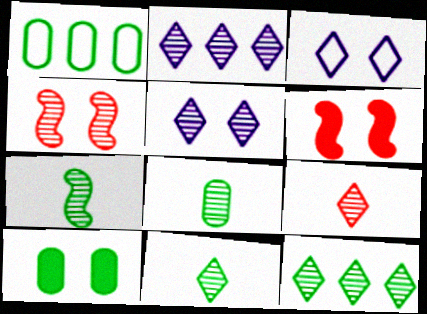[[1, 8, 10], 
[2, 4, 8], 
[3, 4, 10], 
[5, 9, 12], 
[7, 8, 11]]